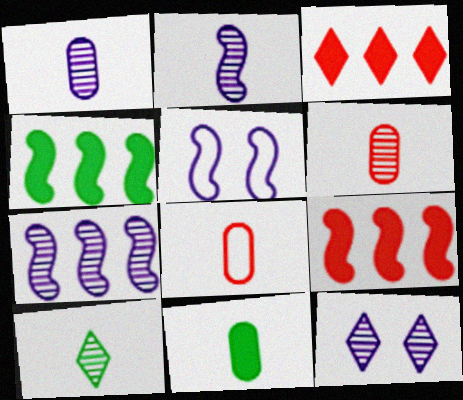[[1, 7, 12], 
[1, 8, 11], 
[2, 6, 10], 
[4, 8, 12]]